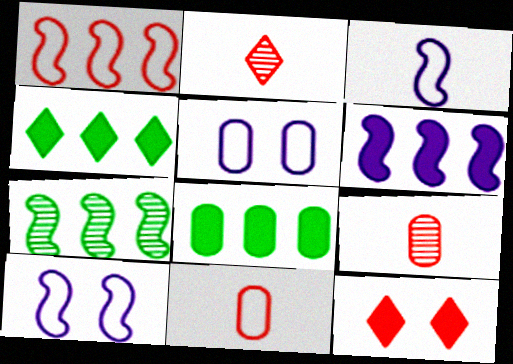[[1, 6, 7], 
[1, 9, 12], 
[2, 8, 10], 
[4, 9, 10], 
[5, 8, 9]]